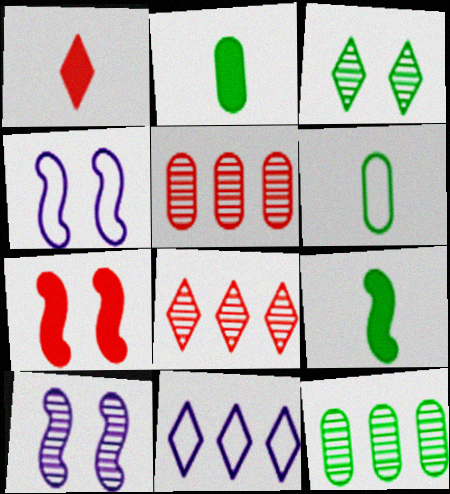[[1, 3, 11], 
[1, 4, 12], 
[2, 4, 8]]